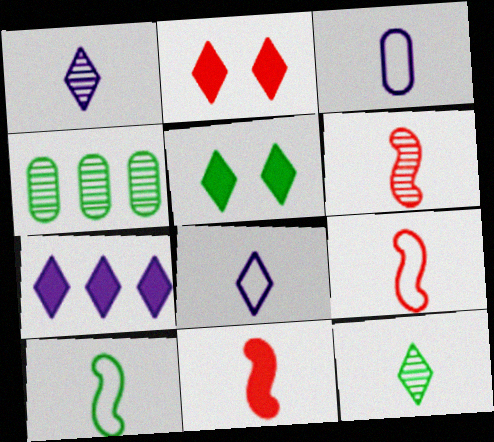[[3, 11, 12], 
[4, 5, 10], 
[6, 9, 11]]